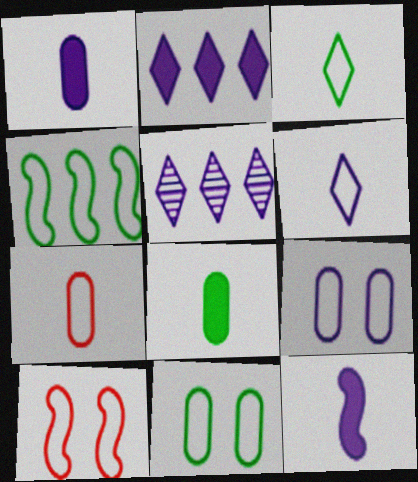[[3, 4, 11], 
[5, 8, 10], 
[5, 9, 12]]